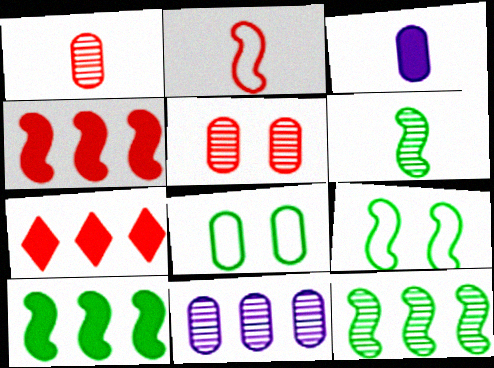[[2, 5, 7], 
[6, 9, 10]]